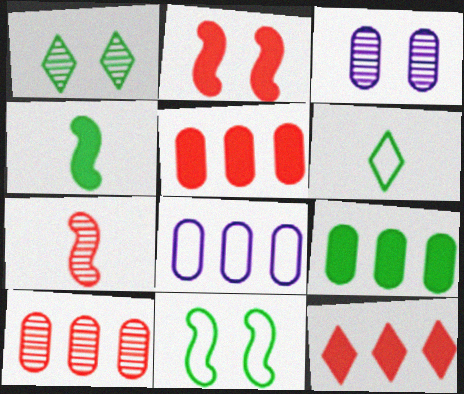[[8, 9, 10]]